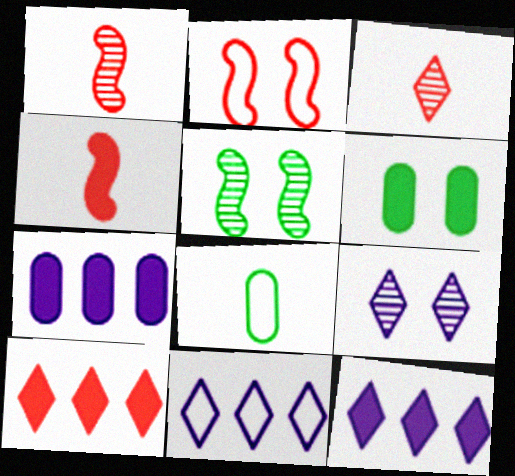[[1, 6, 11], 
[2, 6, 9], 
[2, 8, 11], 
[4, 6, 12]]